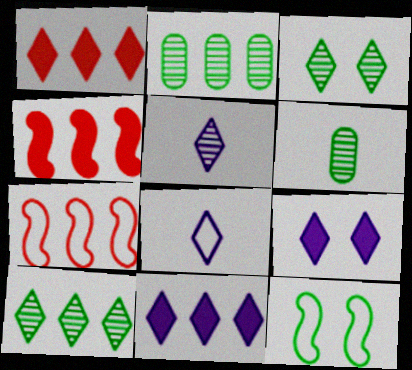[[1, 3, 8], 
[2, 7, 11], 
[6, 7, 9]]